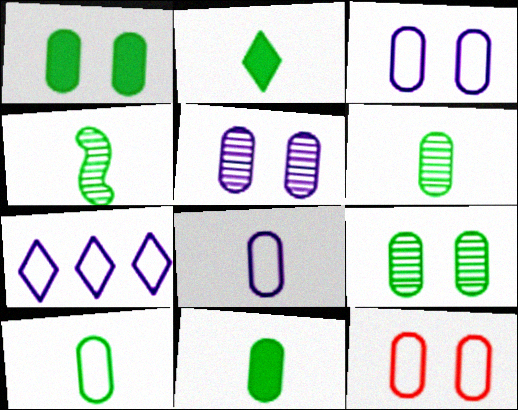[[1, 5, 12], 
[2, 4, 10], 
[6, 10, 11]]